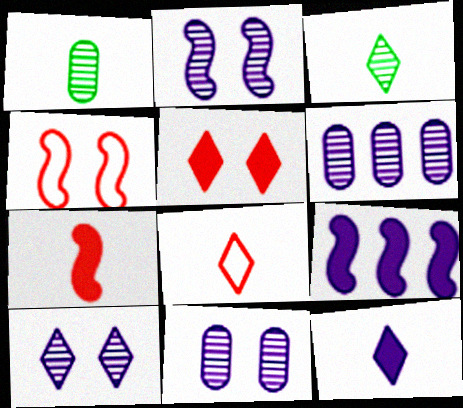[[2, 10, 11], 
[3, 8, 12]]